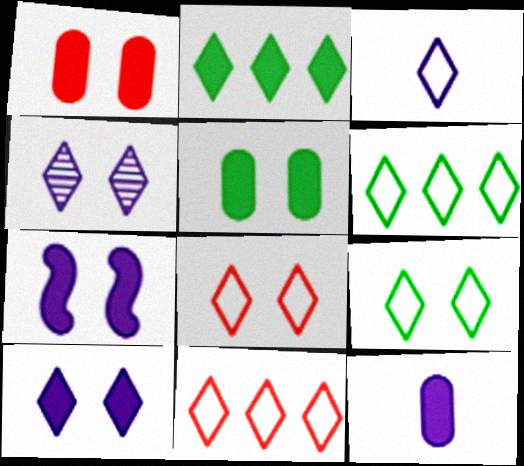[[3, 6, 8], 
[3, 9, 11]]